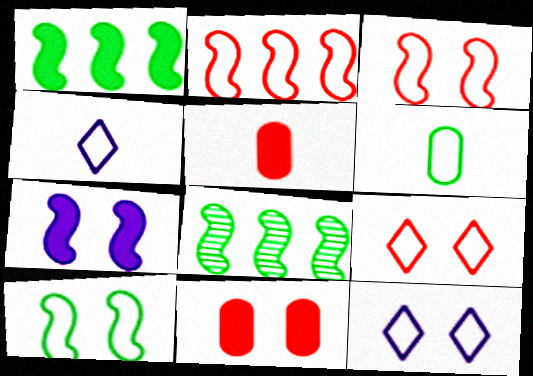[[2, 6, 12], 
[4, 8, 11], 
[5, 8, 12]]